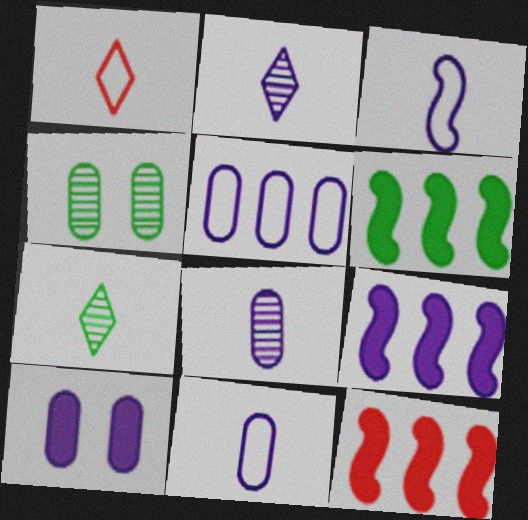[[1, 4, 9], 
[5, 8, 10], 
[6, 9, 12]]